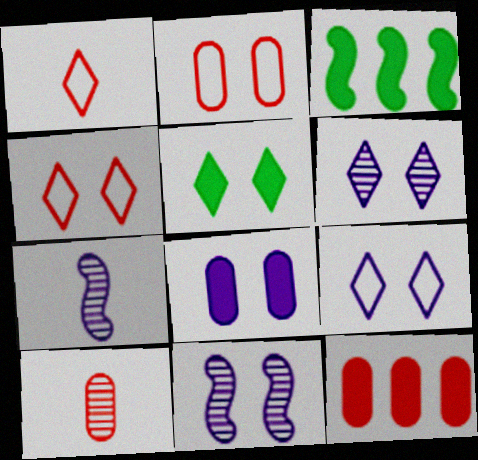[[2, 5, 11], 
[2, 10, 12], 
[3, 9, 10], 
[4, 5, 6], 
[8, 9, 11]]